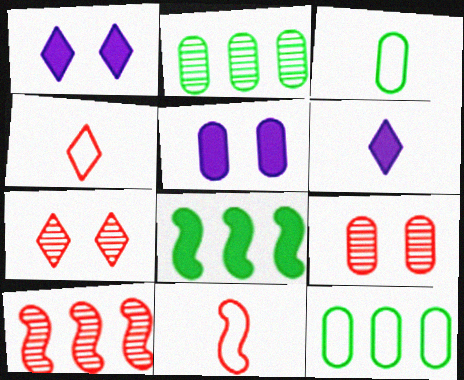[[1, 2, 11], 
[1, 3, 10]]